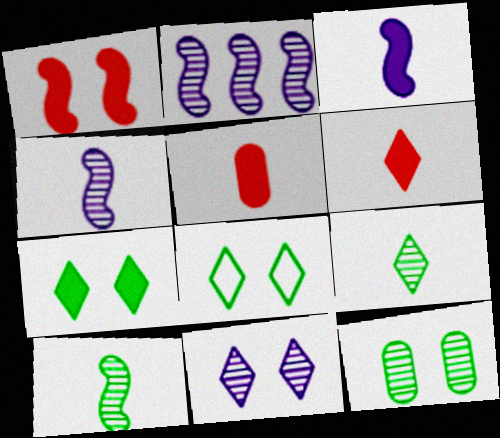[[2, 5, 8]]